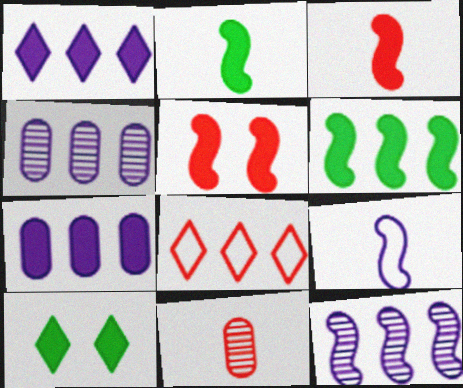[[3, 7, 10], 
[4, 6, 8], 
[5, 8, 11]]